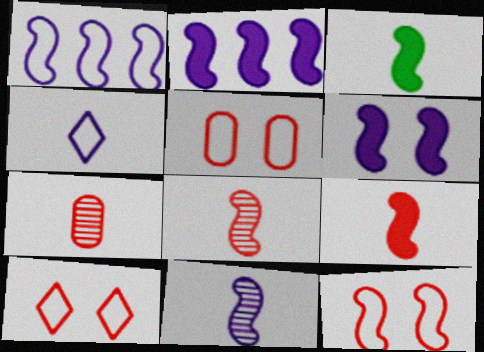[[1, 6, 11], 
[3, 4, 7], 
[5, 10, 12]]